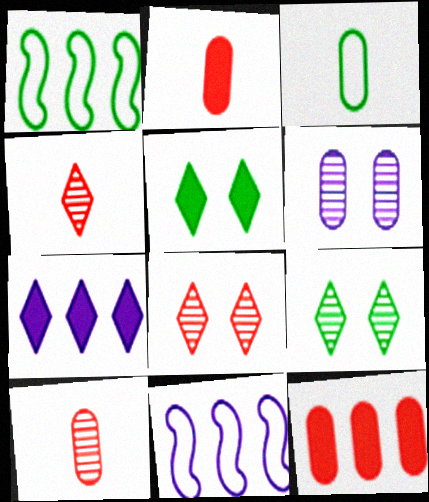[[2, 9, 11], 
[3, 6, 12], 
[5, 10, 11]]